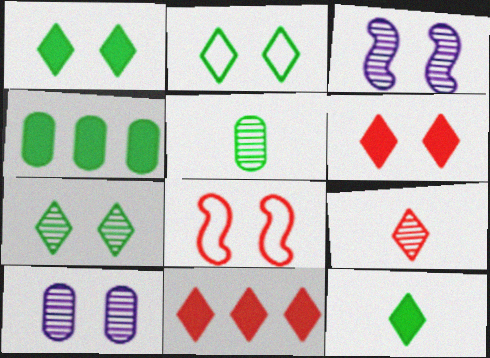[[1, 2, 7], 
[1, 8, 10]]